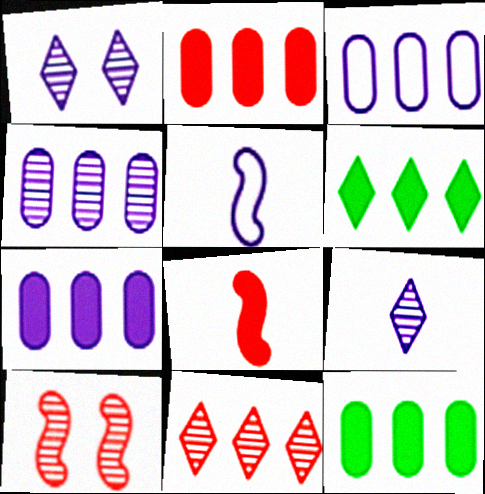[[1, 5, 7], 
[2, 7, 12], 
[3, 4, 7]]